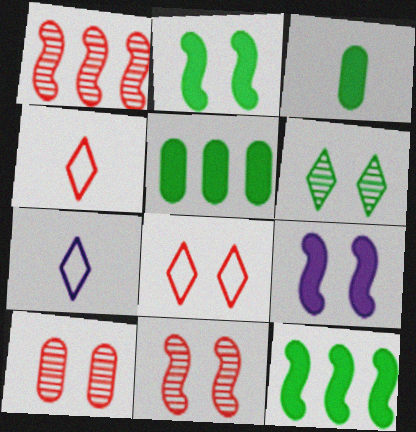[[5, 7, 11], 
[7, 10, 12]]